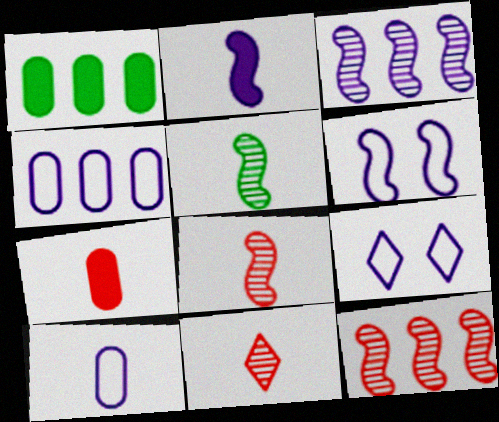[[1, 6, 11], 
[1, 8, 9], 
[2, 3, 6]]